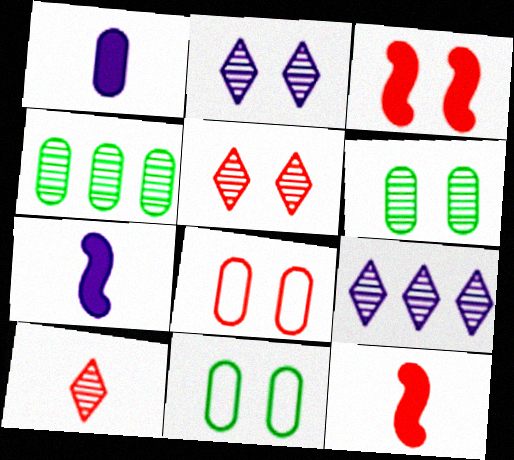[[1, 4, 8], 
[2, 3, 11], 
[3, 5, 8], 
[9, 11, 12]]